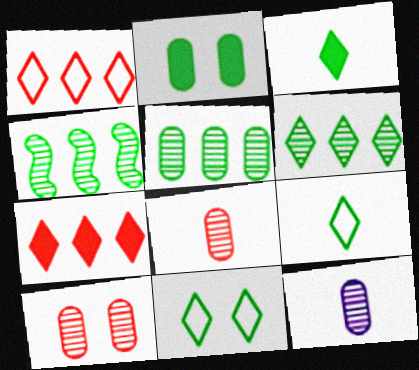[[2, 4, 9], 
[3, 6, 11], 
[4, 5, 6], 
[5, 10, 12]]